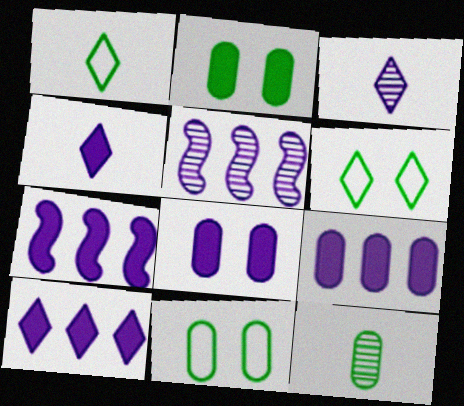[[4, 7, 8], 
[7, 9, 10]]